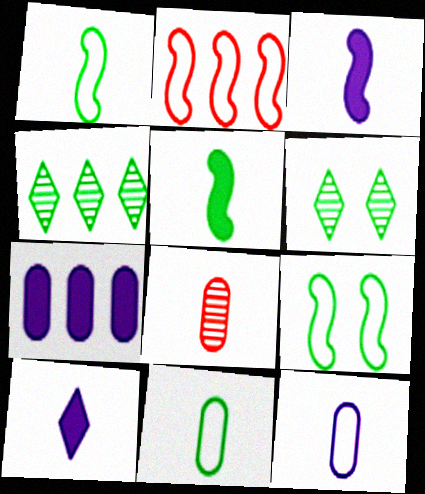[[1, 8, 10], 
[2, 4, 7]]